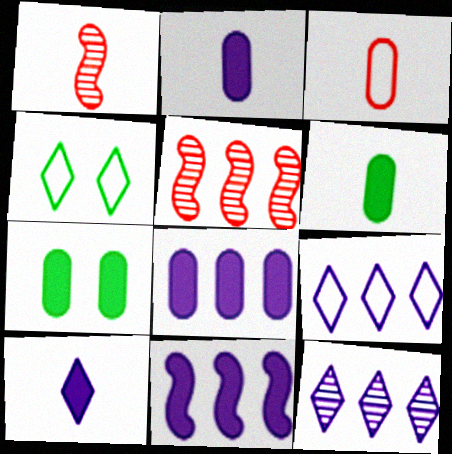[[1, 4, 8], 
[1, 7, 9], 
[2, 4, 5]]